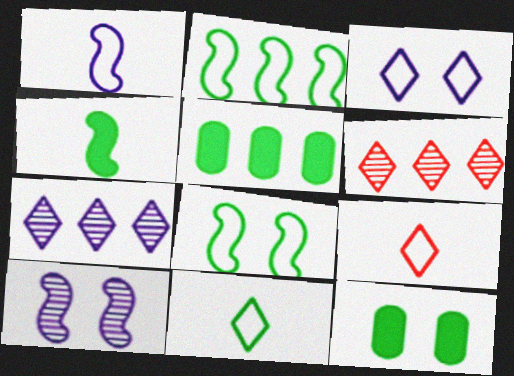[[1, 6, 12], 
[5, 9, 10]]